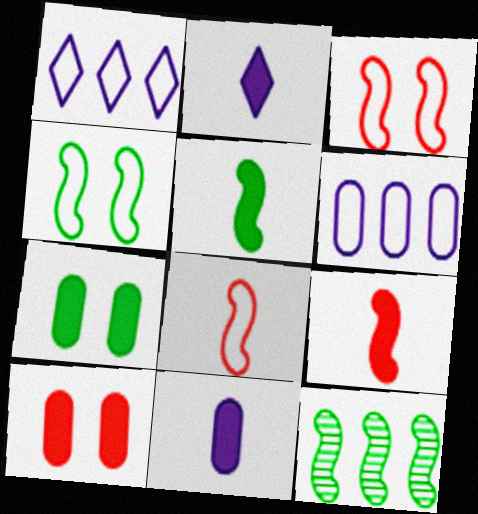[[4, 5, 12]]